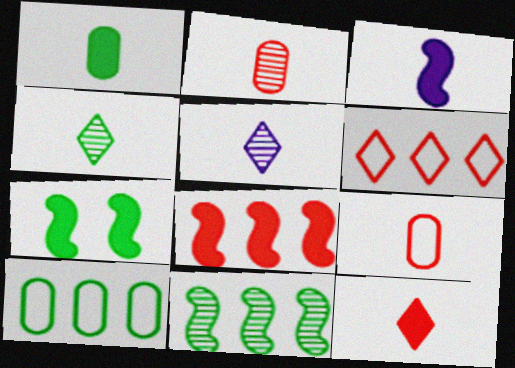[[1, 3, 12], 
[3, 4, 9], 
[3, 7, 8], 
[4, 7, 10]]